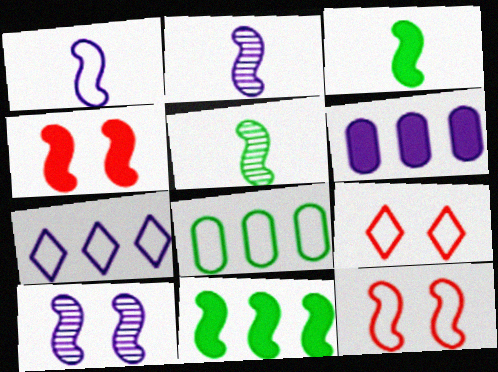[[1, 8, 9], 
[2, 11, 12], 
[5, 6, 9]]